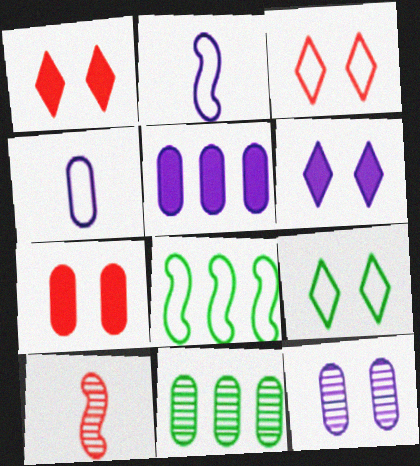[[1, 2, 11], 
[3, 4, 8], 
[4, 5, 12], 
[4, 7, 11], 
[5, 9, 10]]